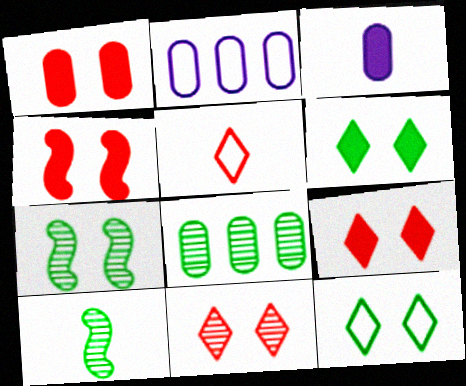[[1, 4, 9], 
[2, 9, 10], 
[3, 5, 10]]